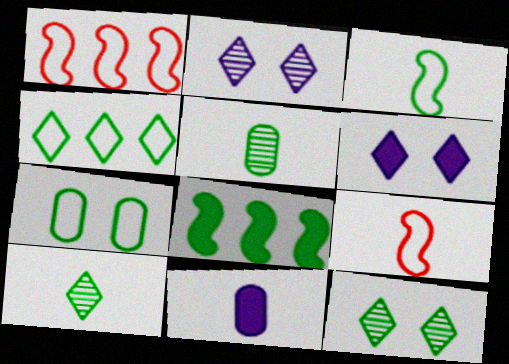[[1, 5, 6], 
[1, 11, 12], 
[3, 4, 7], 
[7, 8, 10], 
[9, 10, 11]]